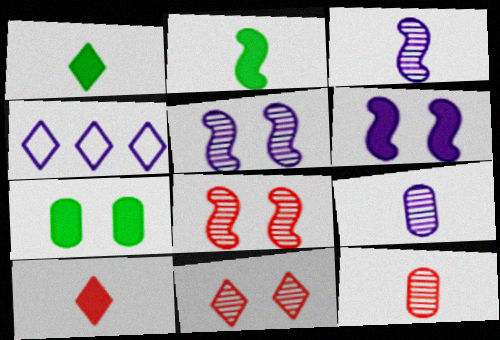[[1, 4, 11], 
[4, 6, 9]]